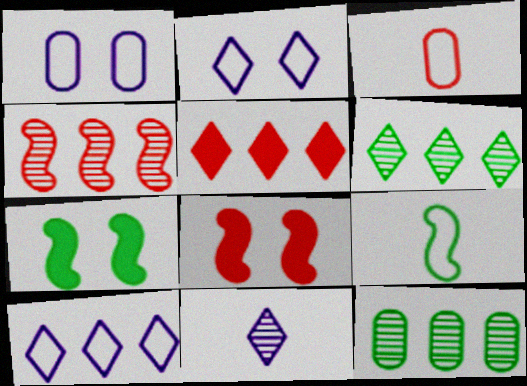[[5, 6, 10]]